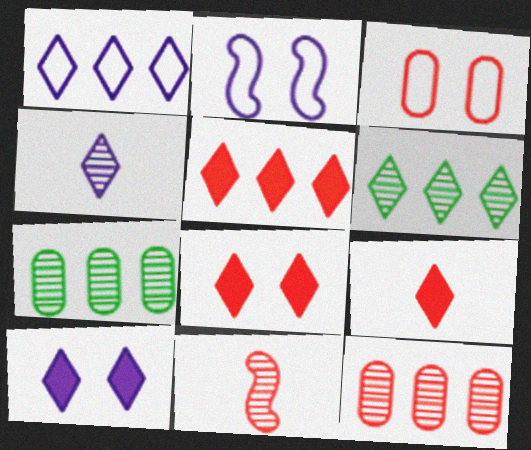[[1, 4, 10], 
[1, 5, 6], 
[2, 7, 9], 
[3, 5, 11], 
[5, 8, 9]]